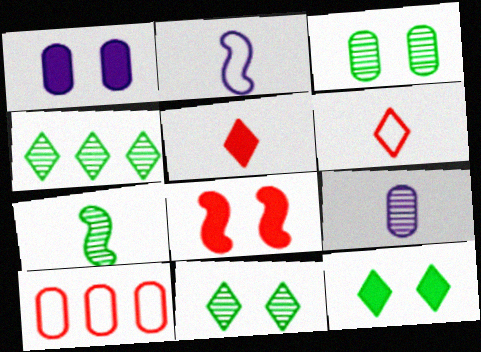[[1, 8, 12], 
[3, 4, 7]]